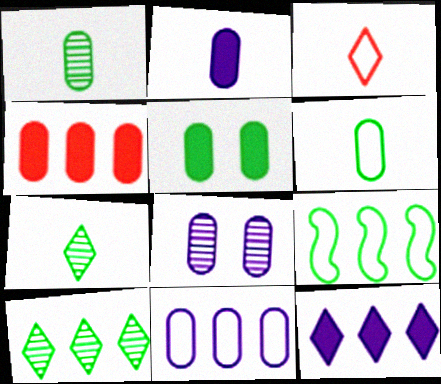[[2, 4, 5], 
[2, 8, 11], 
[4, 6, 8], 
[5, 7, 9]]